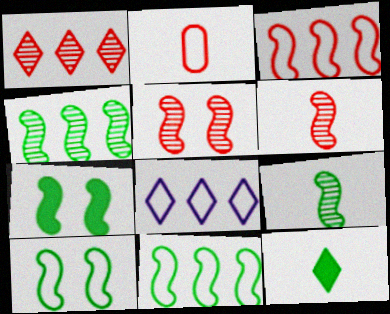[[2, 8, 10], 
[7, 9, 11]]